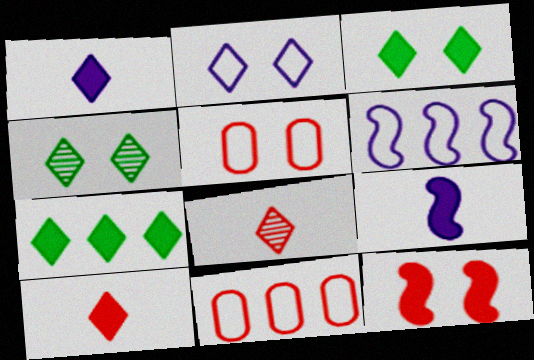[[2, 7, 8], 
[4, 9, 11], 
[8, 11, 12]]